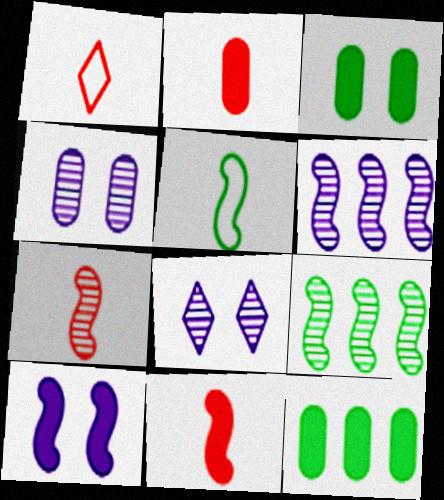[[1, 2, 7], 
[1, 3, 6]]